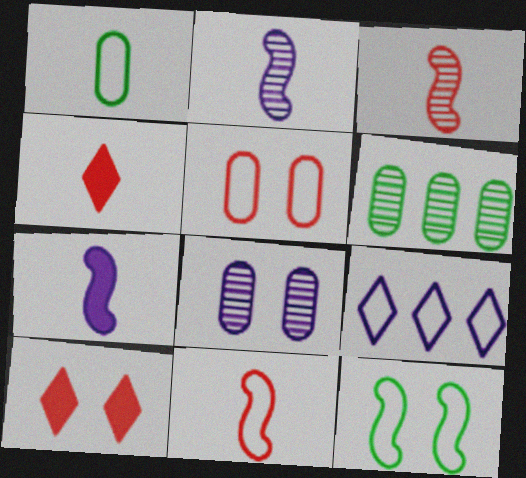[[1, 2, 4], 
[7, 8, 9], 
[8, 10, 12]]